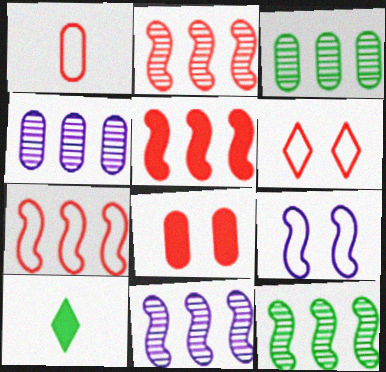[[1, 6, 7], 
[2, 5, 7], 
[2, 11, 12]]